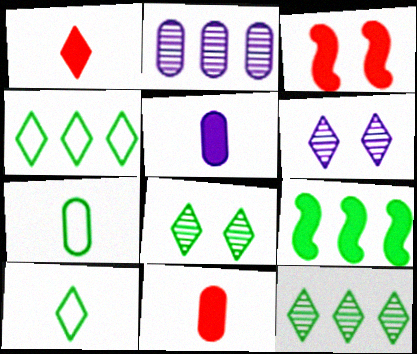[[1, 4, 6], 
[2, 3, 10], 
[7, 8, 9]]